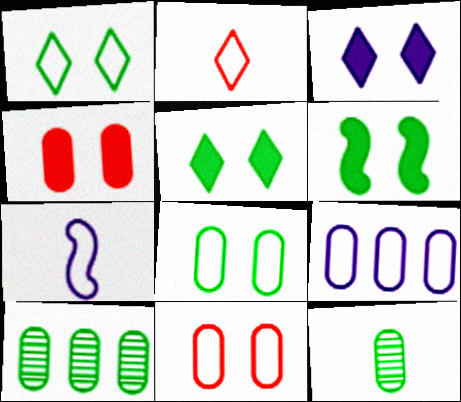[[3, 4, 6], 
[4, 9, 12]]